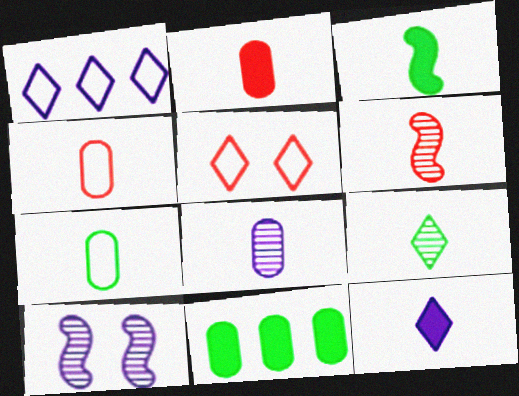[[2, 3, 12], 
[2, 7, 8], 
[3, 7, 9], 
[6, 7, 12], 
[6, 8, 9]]